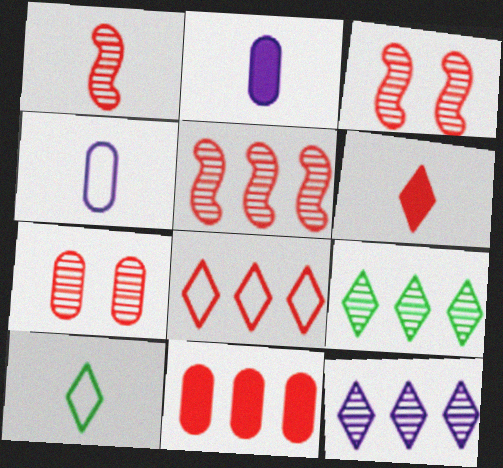[[1, 2, 10], 
[1, 3, 5], 
[5, 8, 11]]